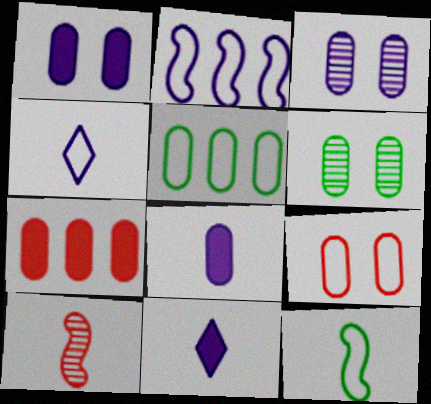[[1, 6, 9], 
[2, 3, 11]]